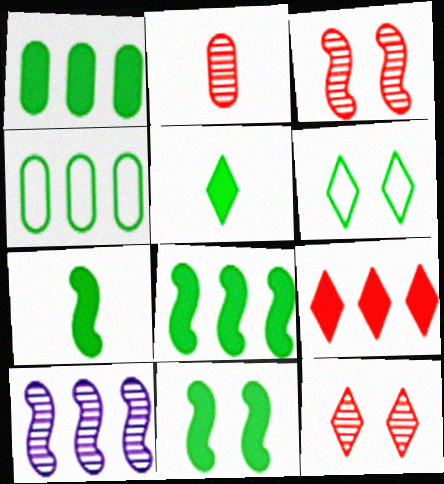[[1, 5, 11], 
[4, 9, 10], 
[7, 8, 11]]